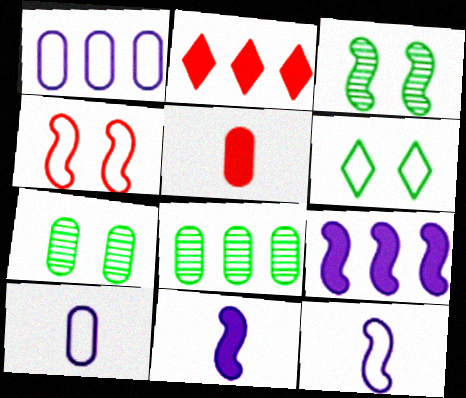[[1, 5, 7], 
[2, 3, 10], 
[2, 7, 12]]